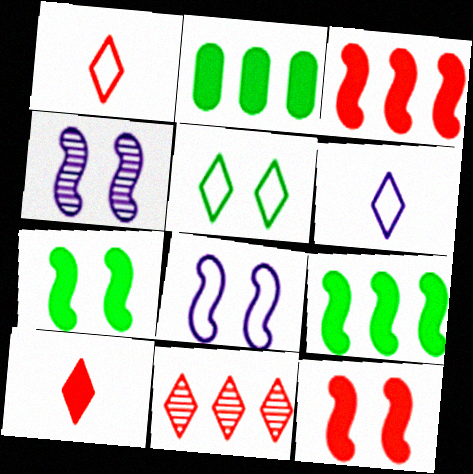[[1, 2, 4]]